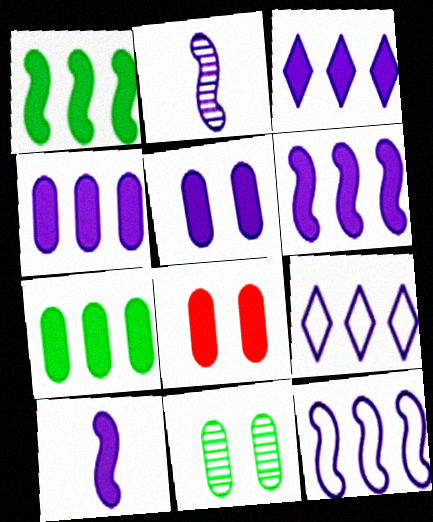[[2, 5, 9], 
[3, 4, 6], 
[3, 5, 10]]